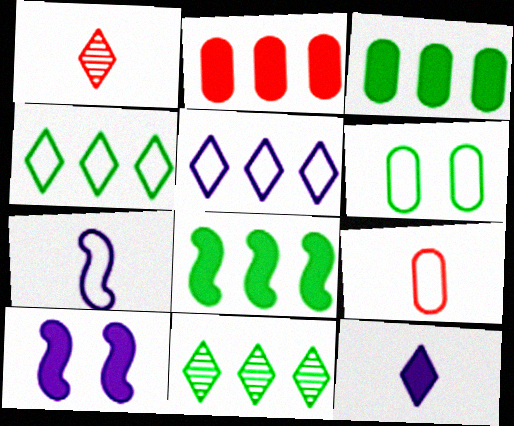[[9, 10, 11]]